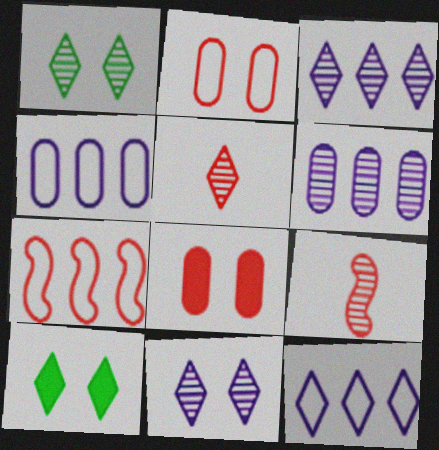[[1, 3, 5], 
[1, 6, 9], 
[4, 9, 10], 
[5, 7, 8], 
[5, 10, 12]]